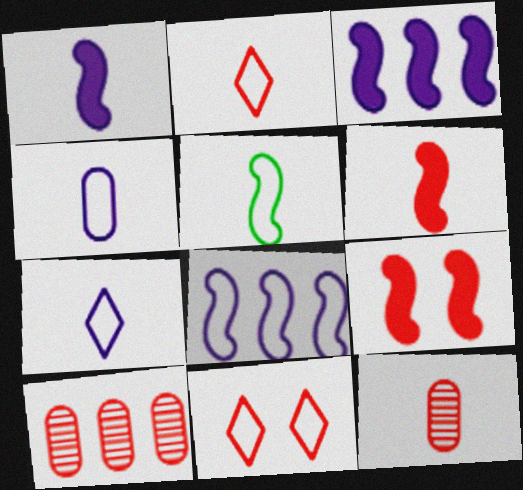[[2, 4, 5], 
[2, 6, 12], 
[2, 9, 10], 
[6, 10, 11]]